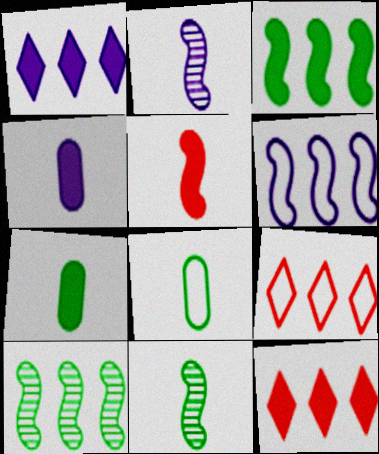[]